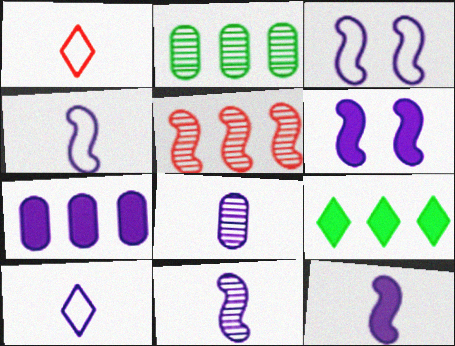[[1, 2, 6], 
[4, 11, 12], 
[8, 10, 12]]